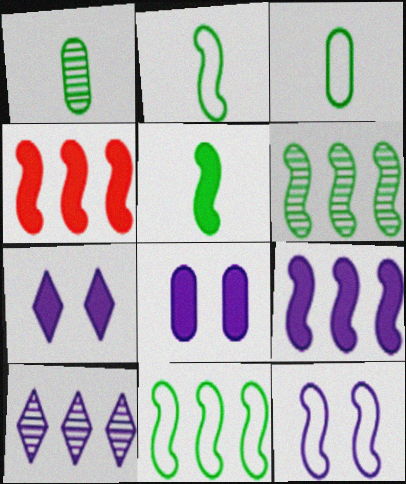[]